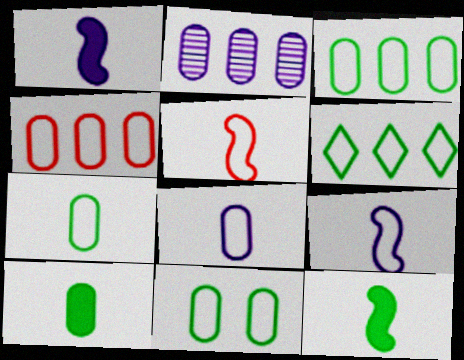[[3, 7, 11], 
[4, 8, 11]]